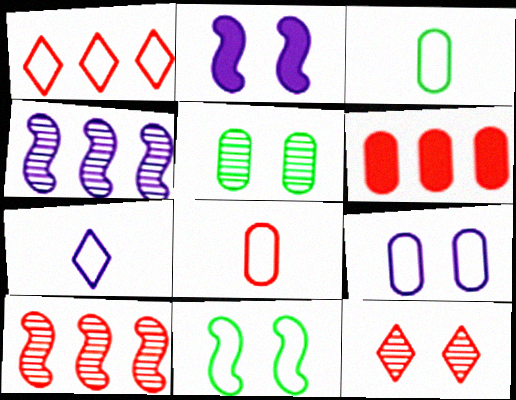[[1, 6, 10]]